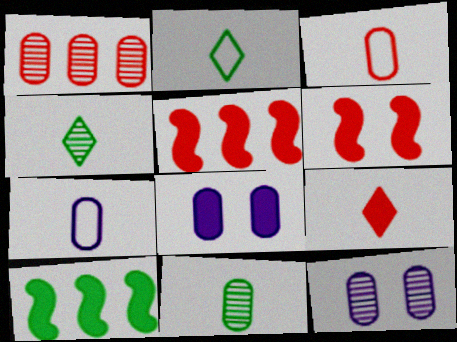[[1, 11, 12], 
[2, 5, 12], 
[8, 9, 10]]